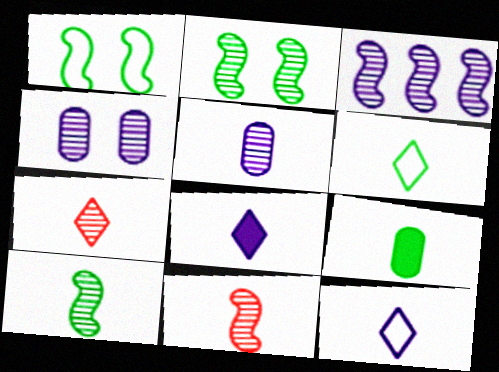[[2, 3, 11], 
[5, 7, 10], 
[6, 7, 8], 
[6, 9, 10], 
[9, 11, 12]]